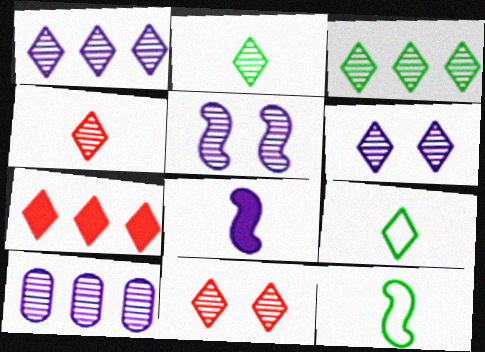[[1, 2, 11], 
[3, 4, 6], 
[6, 7, 9]]